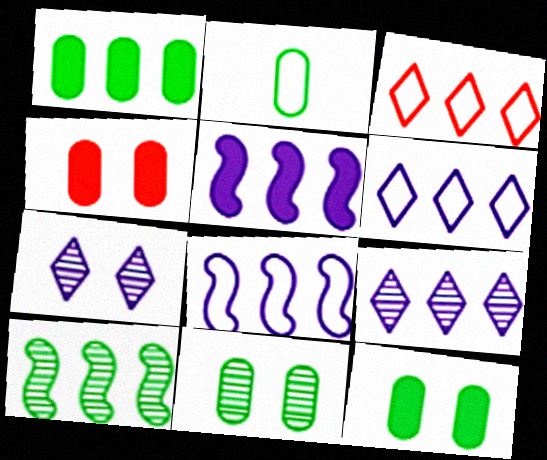[[1, 2, 11]]